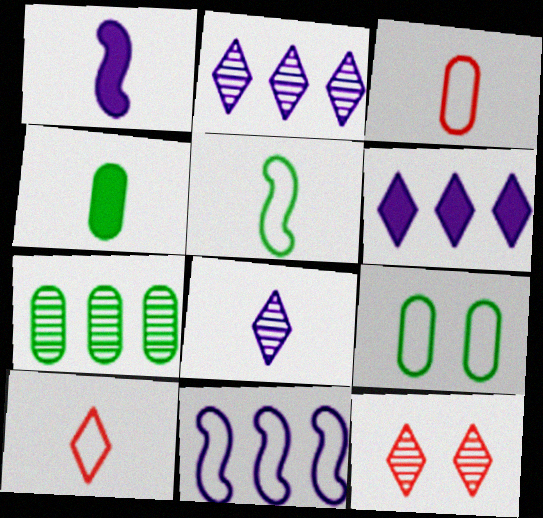[[4, 7, 9], 
[4, 11, 12], 
[9, 10, 11]]